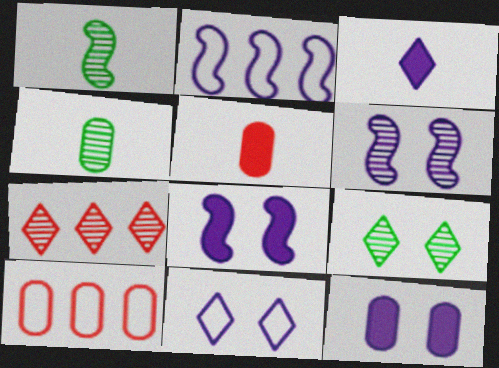[[2, 5, 9], 
[4, 6, 7], 
[4, 10, 12], 
[6, 11, 12]]